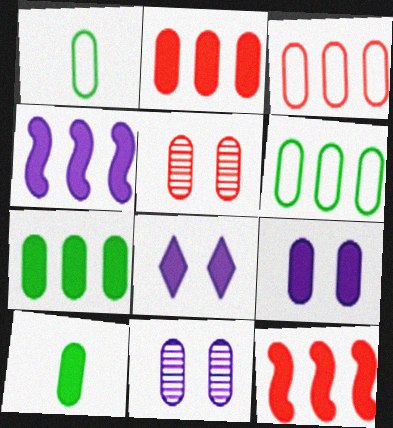[[1, 2, 11], 
[2, 9, 10], 
[3, 10, 11], 
[8, 10, 12]]